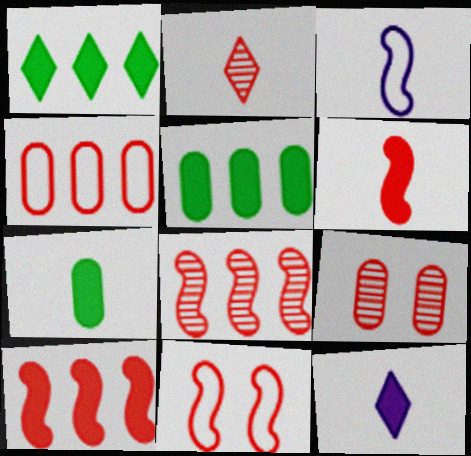[[1, 3, 9], 
[2, 3, 7], 
[2, 8, 9], 
[6, 7, 12], 
[6, 8, 11]]